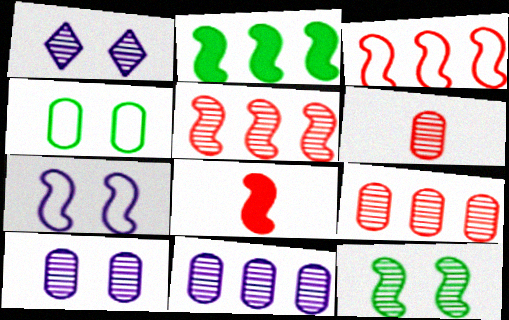[]